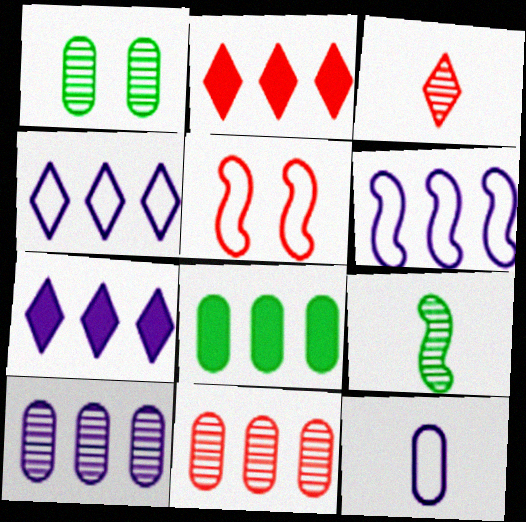[[6, 7, 10]]